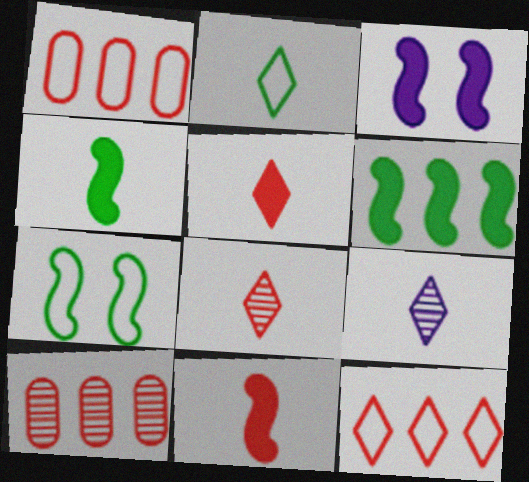[[2, 3, 10], 
[2, 5, 9], 
[3, 6, 11]]